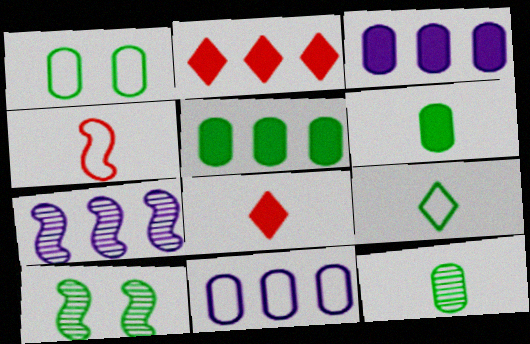[[1, 5, 12], 
[1, 7, 8], 
[5, 9, 10], 
[8, 10, 11]]